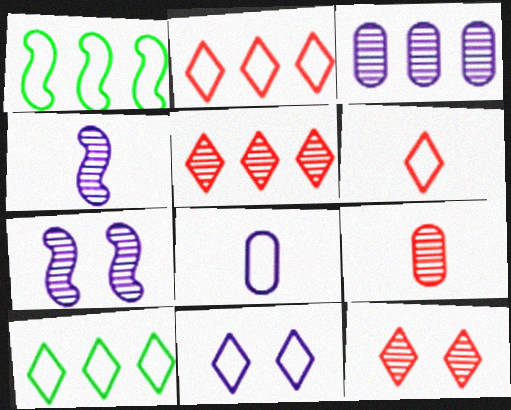[[6, 10, 11]]